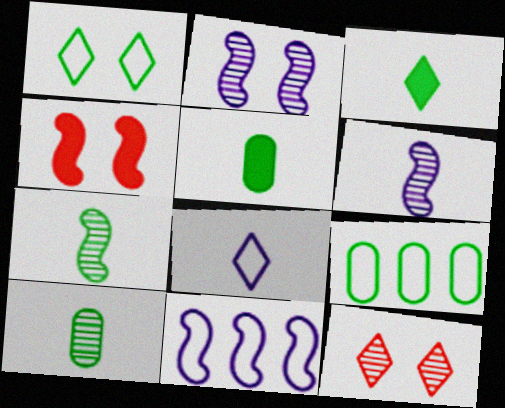[[4, 7, 11], 
[5, 11, 12]]